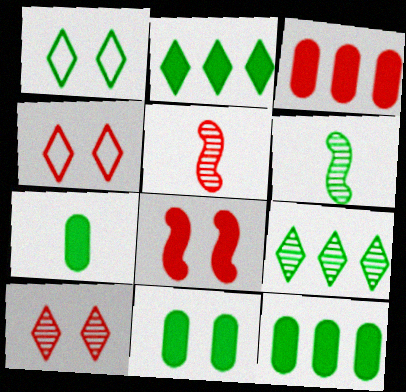[[1, 6, 12], 
[3, 4, 5], 
[7, 11, 12]]